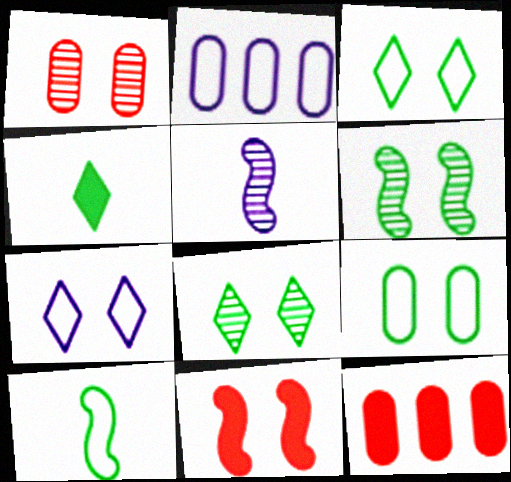[[3, 5, 12]]